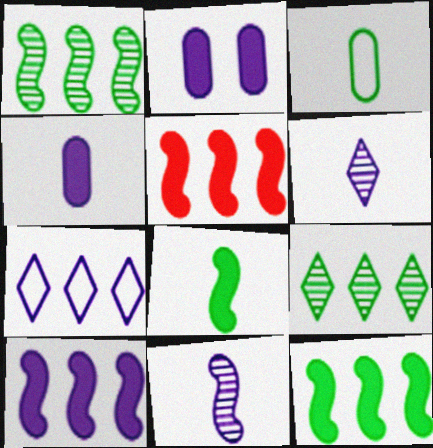[[2, 7, 11], 
[5, 10, 12]]